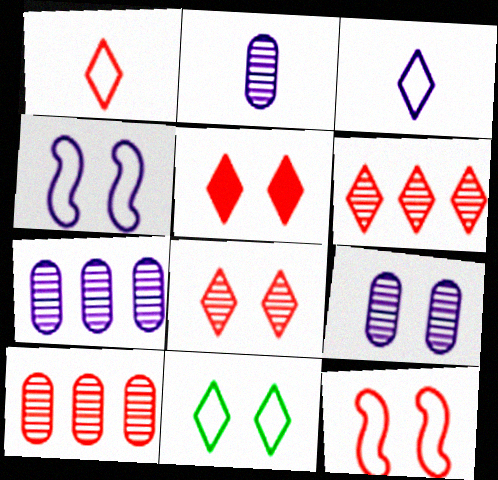[[1, 5, 6], 
[2, 7, 9]]